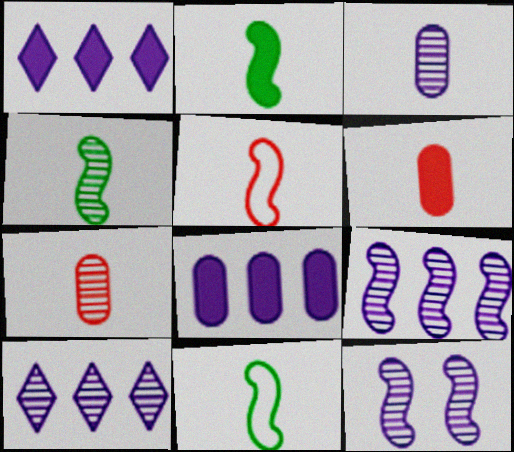[[2, 4, 11], 
[3, 10, 12]]